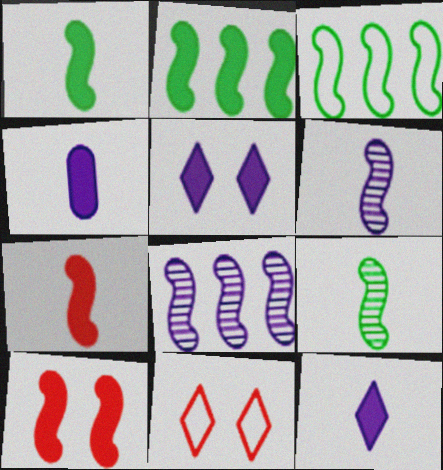[[3, 6, 10]]